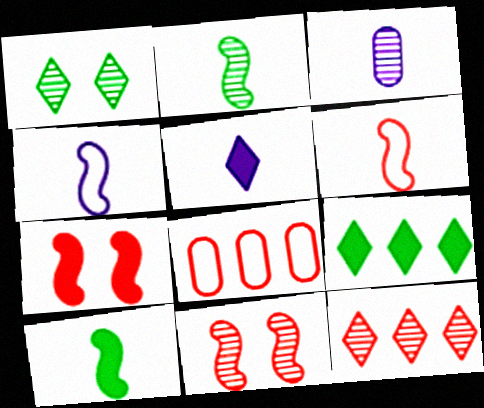[[3, 4, 5]]